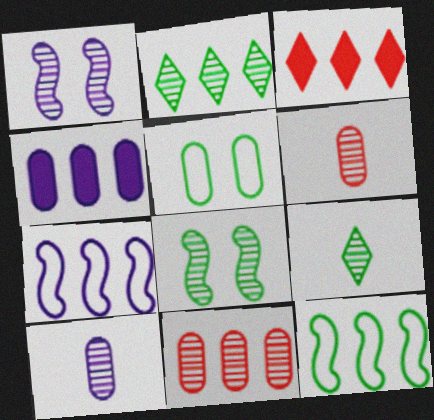[[1, 2, 6], 
[1, 9, 11], 
[4, 5, 6]]